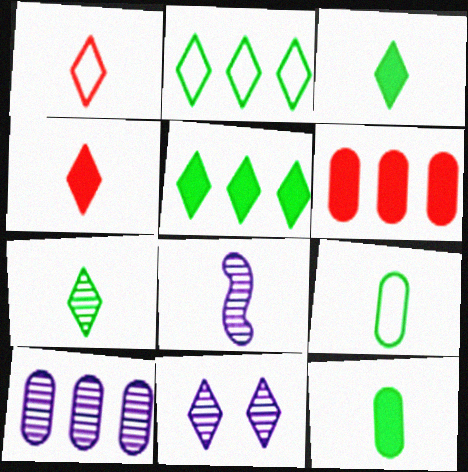[[1, 5, 11], 
[1, 8, 12], 
[2, 4, 11], 
[4, 8, 9], 
[8, 10, 11]]